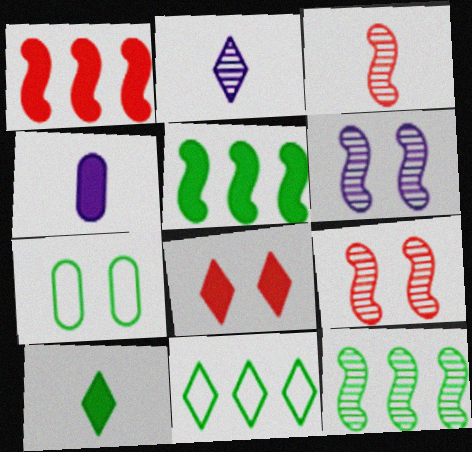[[1, 2, 7], 
[2, 8, 11], 
[3, 6, 12], 
[4, 5, 8], 
[4, 9, 11], 
[6, 7, 8], 
[7, 10, 12]]